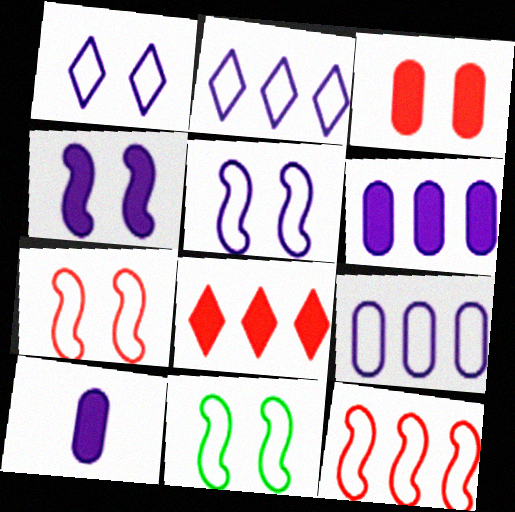[[5, 7, 11]]